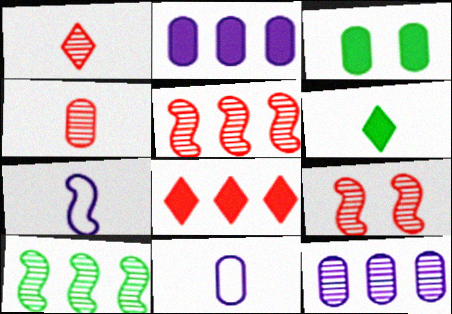[[4, 6, 7]]